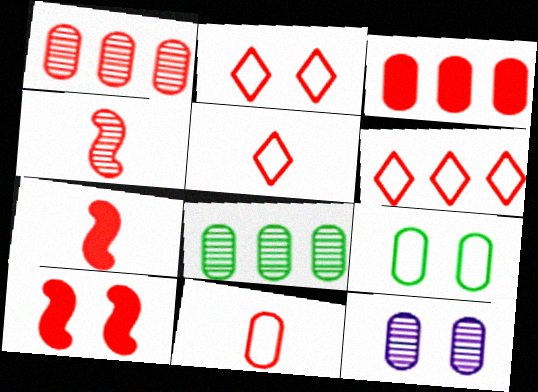[[1, 2, 7], 
[1, 5, 10], 
[2, 3, 4], 
[2, 5, 6]]